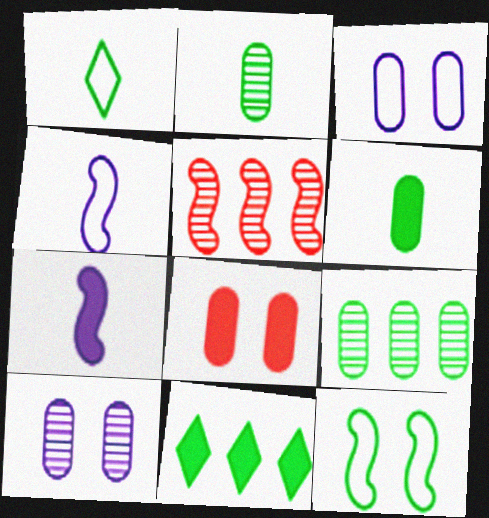[[2, 11, 12], 
[5, 7, 12], 
[7, 8, 11]]